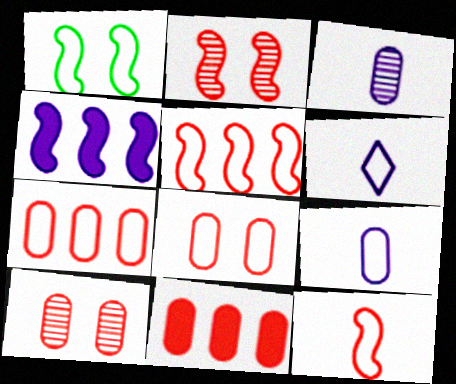[[1, 6, 7]]